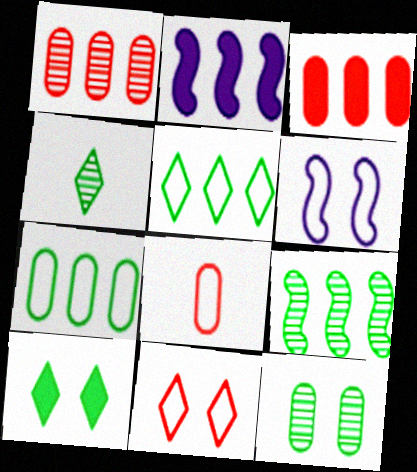[[1, 2, 5], 
[3, 4, 6], 
[4, 5, 10], 
[4, 9, 12], 
[5, 6, 8]]